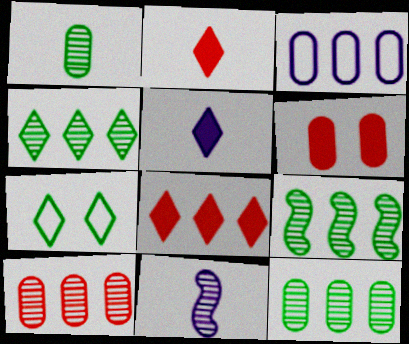[[1, 3, 6], 
[3, 8, 9], 
[4, 9, 12]]